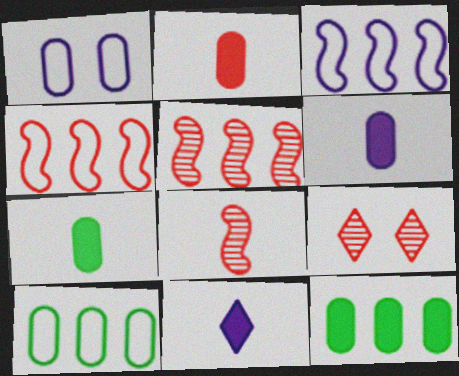[[2, 4, 9], 
[2, 6, 7], 
[3, 7, 9]]